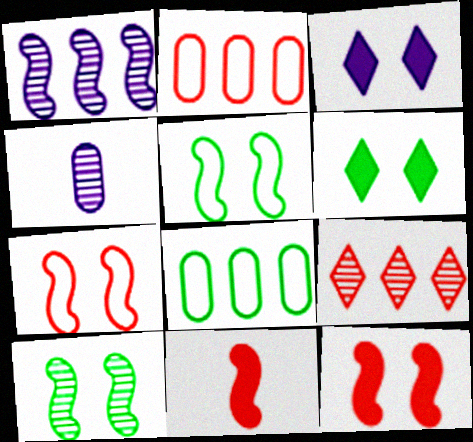[[1, 5, 11], 
[4, 9, 10]]